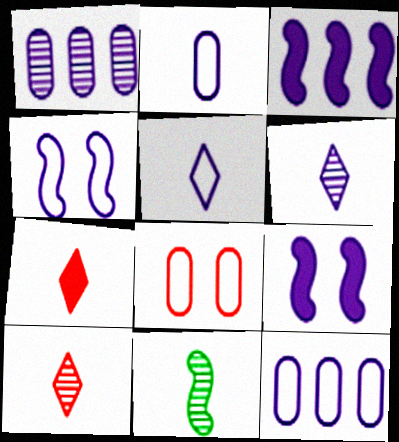[[1, 5, 9], 
[2, 7, 11], 
[4, 5, 12], 
[6, 9, 12]]